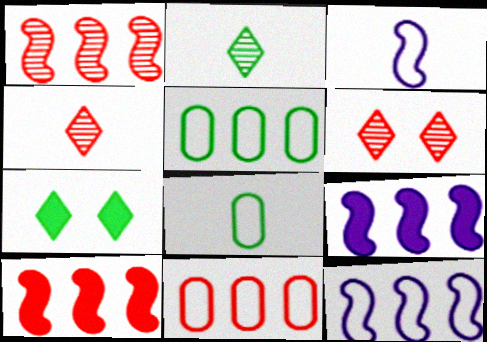[[6, 8, 9]]